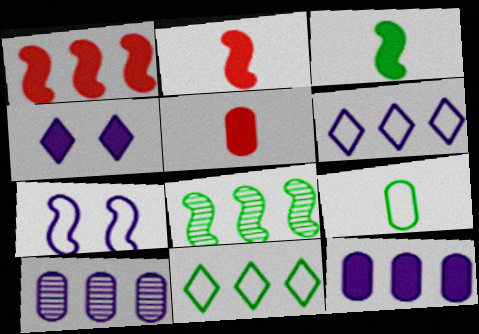[[1, 10, 11], 
[2, 7, 8]]